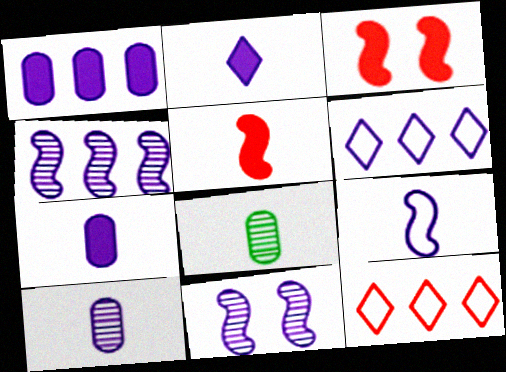[[1, 4, 6], 
[2, 9, 10], 
[3, 6, 8], 
[6, 7, 11]]